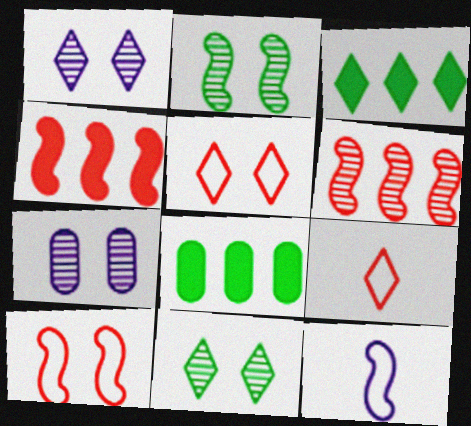[[1, 3, 9], 
[2, 4, 12]]